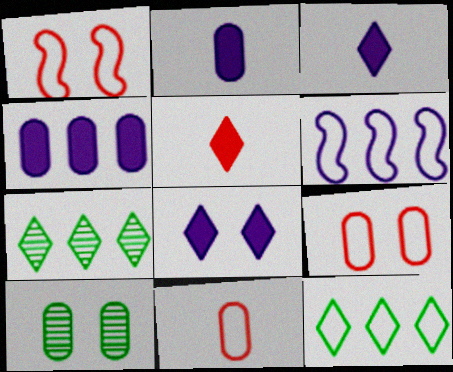[[1, 2, 7], 
[1, 8, 10], 
[4, 10, 11], 
[5, 6, 10]]